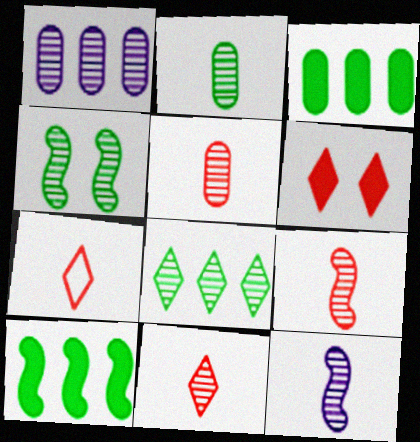[[1, 4, 11], 
[2, 4, 8], 
[2, 11, 12], 
[5, 9, 11]]